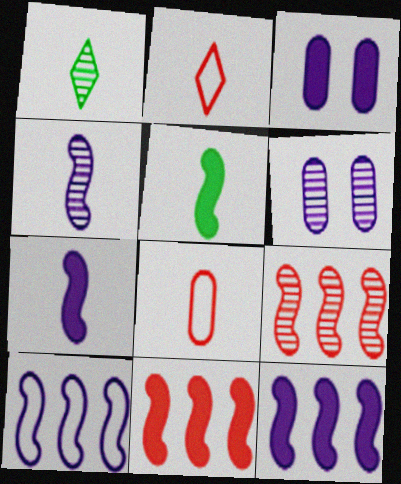[[1, 6, 9], 
[1, 7, 8]]